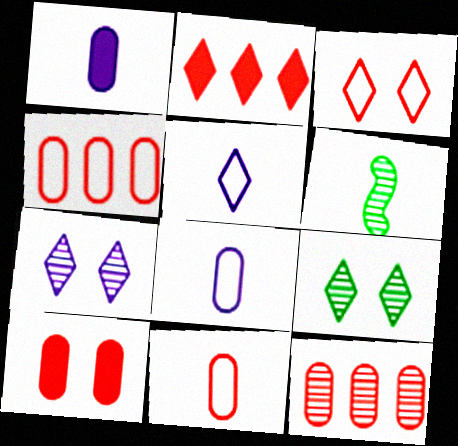[[2, 5, 9], 
[6, 7, 12], 
[10, 11, 12]]